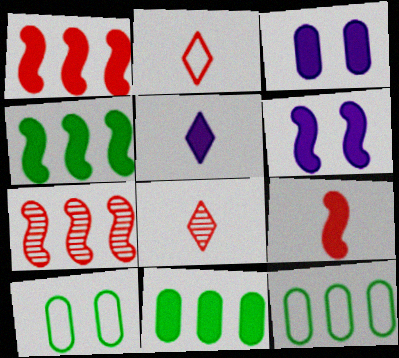[[4, 6, 9], 
[5, 7, 10], 
[6, 8, 12]]